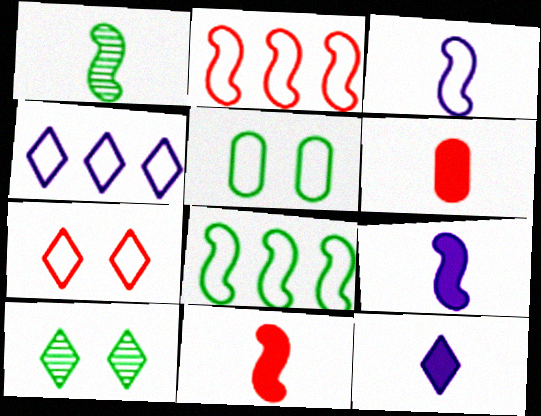[[1, 3, 11]]